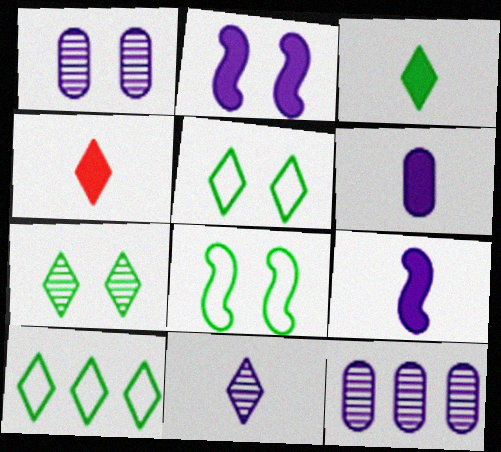[[3, 7, 10], 
[4, 8, 12]]